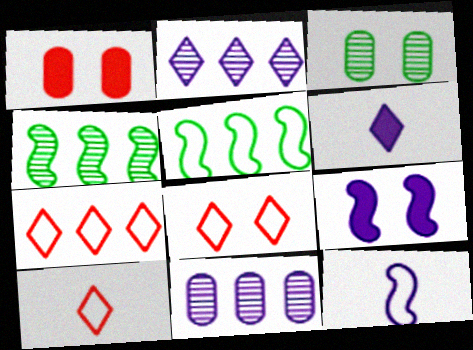[[3, 8, 9], 
[7, 8, 10]]